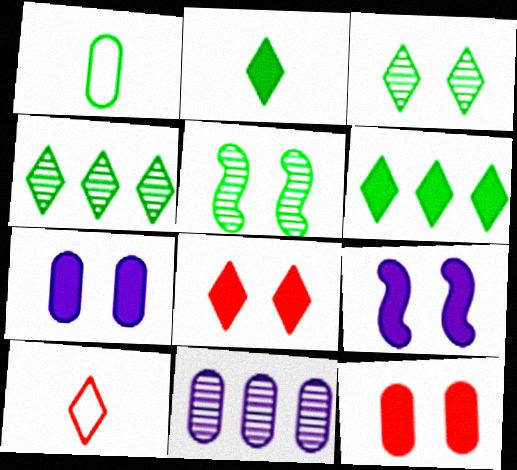[[1, 5, 6], 
[1, 11, 12]]